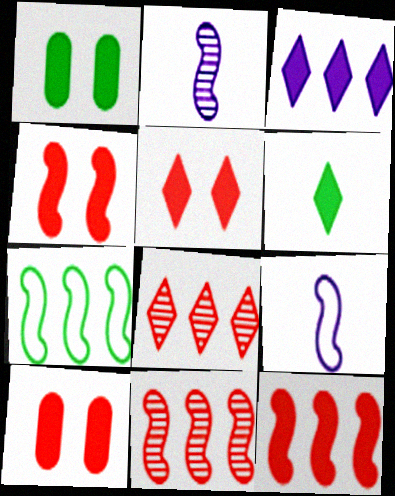[[1, 8, 9], 
[2, 4, 7], 
[3, 5, 6], 
[4, 5, 10]]